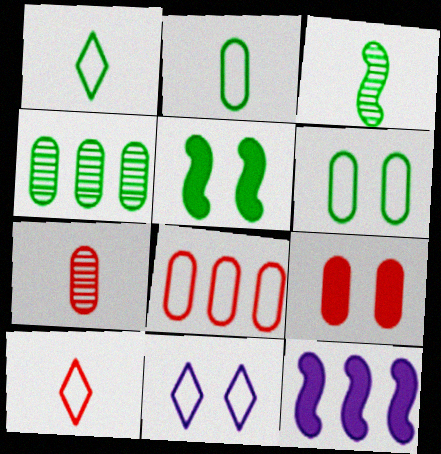[[1, 4, 5], 
[7, 8, 9]]